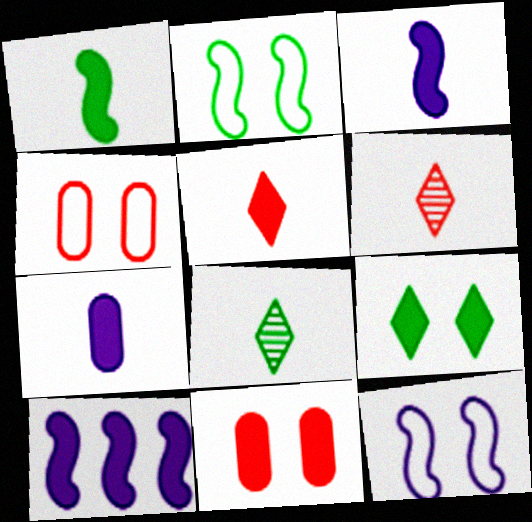[[1, 5, 7], 
[4, 8, 10]]